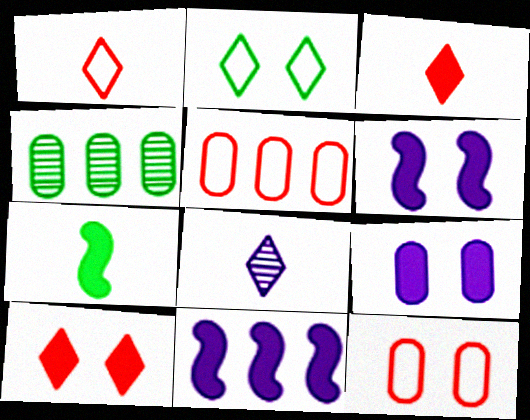[[1, 4, 6], 
[2, 4, 7]]